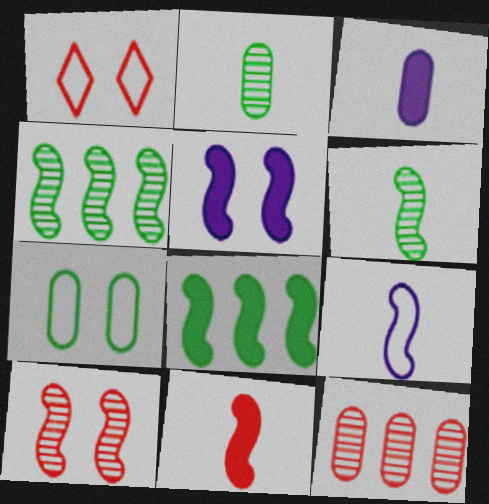[[1, 3, 4], 
[1, 11, 12], 
[3, 7, 12], 
[5, 8, 11], 
[6, 9, 11], 
[8, 9, 10]]